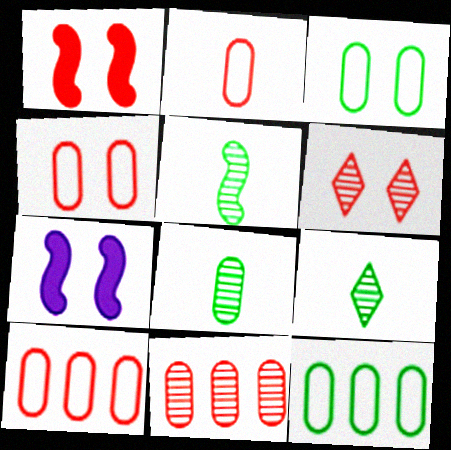[[1, 4, 6], 
[2, 4, 10], 
[3, 6, 7], 
[5, 8, 9], 
[7, 9, 10]]